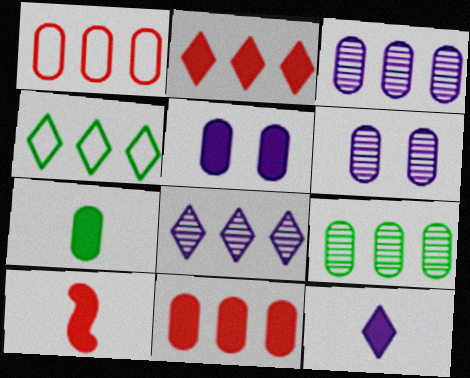[[1, 6, 7], 
[2, 4, 8], 
[4, 6, 10], 
[5, 7, 11], 
[7, 10, 12]]